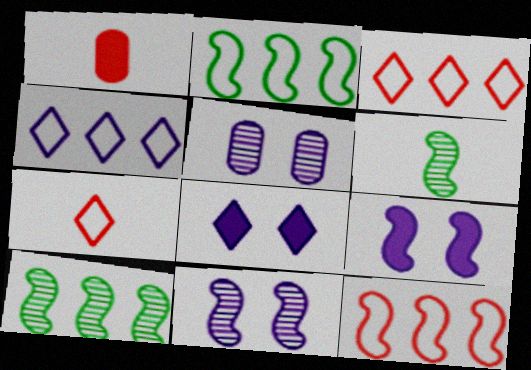[[6, 9, 12]]